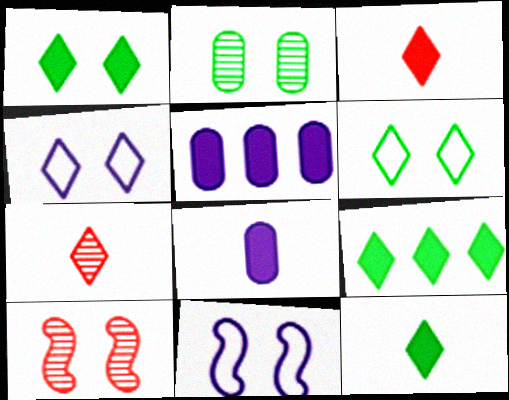[[1, 9, 12], 
[4, 7, 9]]